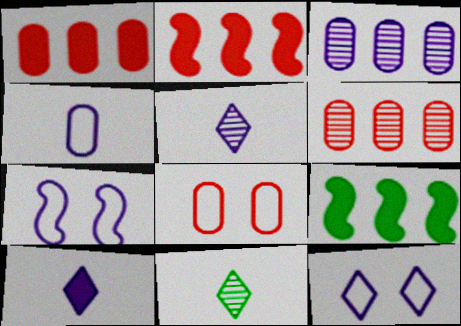[[1, 7, 11], 
[3, 7, 10], 
[5, 8, 9]]